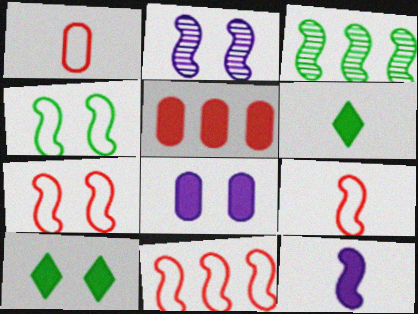[[3, 7, 12], 
[5, 10, 12], 
[7, 9, 11]]